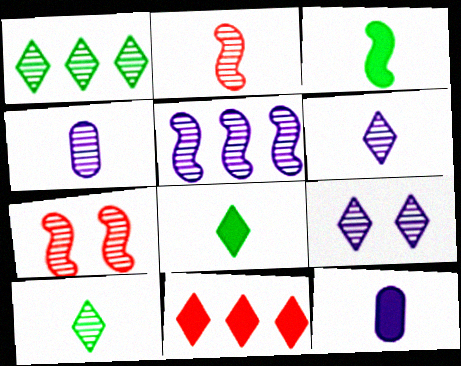[[1, 4, 7], 
[2, 4, 10], 
[4, 5, 9]]